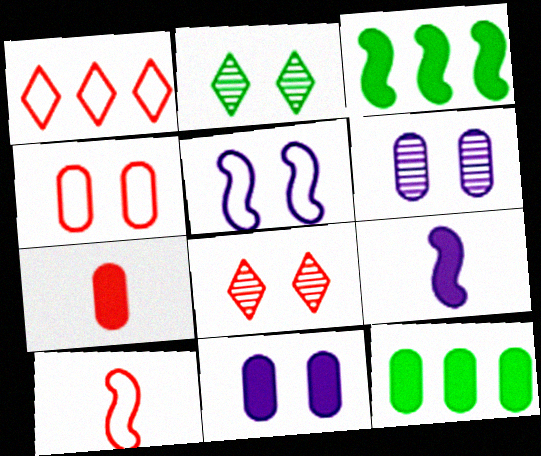[[1, 4, 10], 
[7, 11, 12]]